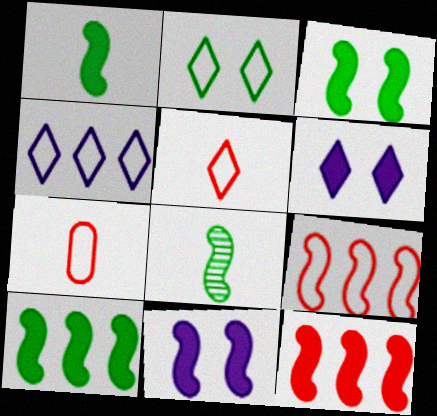[[1, 3, 10], 
[1, 11, 12], 
[2, 4, 5], 
[8, 9, 11]]